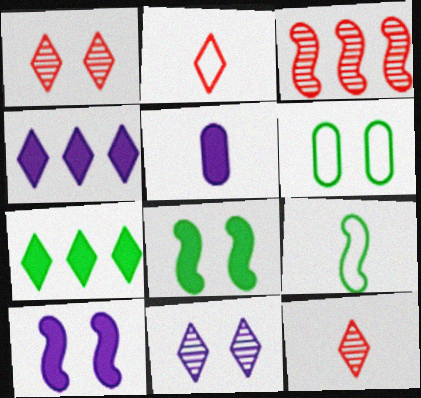[[1, 6, 10], 
[2, 7, 11], 
[3, 9, 10], 
[4, 5, 10], 
[5, 9, 12]]